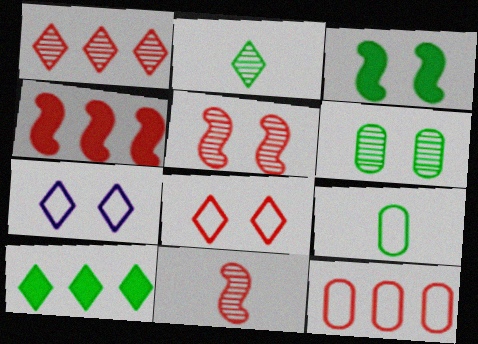[[1, 4, 12]]